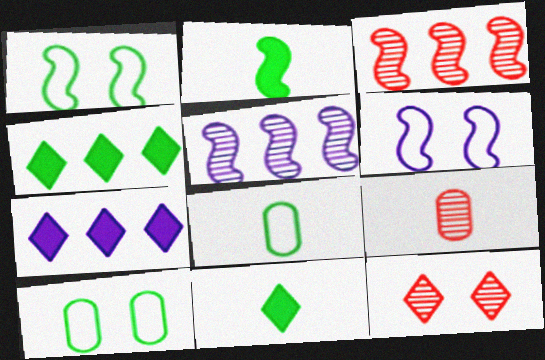[[1, 7, 9], 
[2, 3, 6], 
[3, 9, 12], 
[4, 6, 9]]